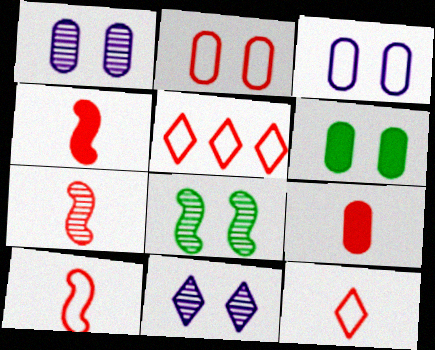[[1, 2, 6], 
[2, 5, 10], 
[4, 7, 10], 
[7, 9, 12]]